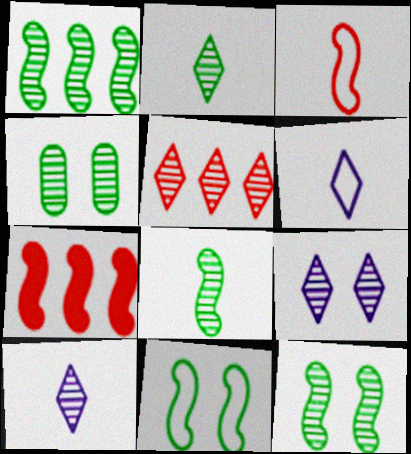[[1, 2, 4], 
[1, 8, 12], 
[2, 5, 9], 
[4, 6, 7]]